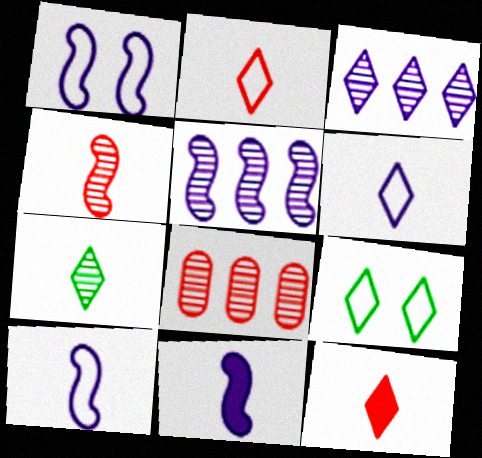[[1, 5, 11], 
[3, 9, 12], 
[6, 7, 12], 
[8, 9, 11]]